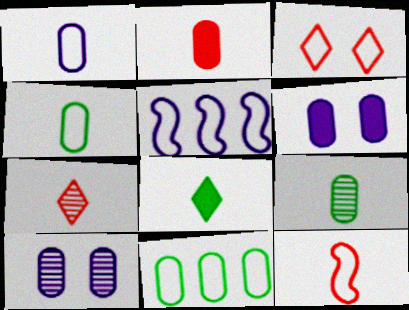[[1, 2, 9], 
[2, 7, 12], 
[2, 10, 11], 
[3, 4, 5]]